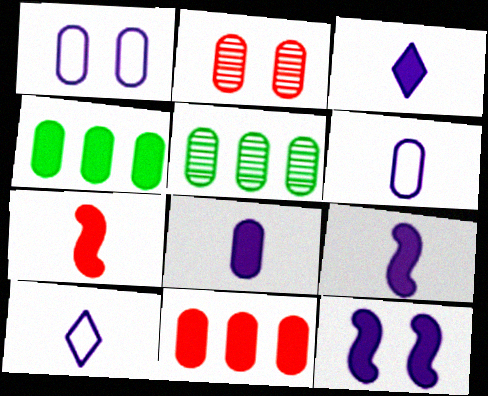[[2, 4, 6], 
[3, 8, 9]]